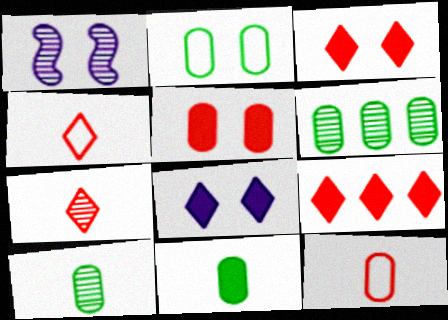[[1, 2, 3], 
[1, 6, 7], 
[2, 6, 11]]